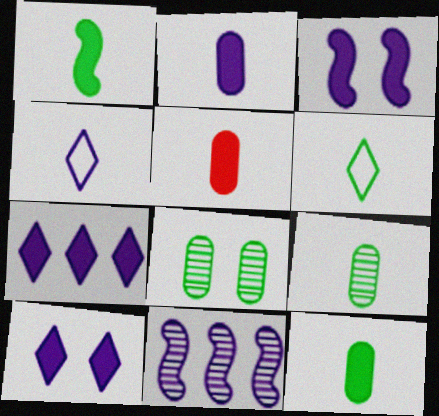[[1, 6, 9], 
[2, 3, 7], 
[2, 5, 12]]